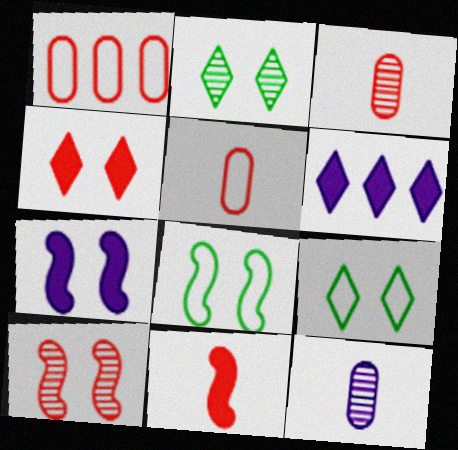[[3, 6, 8], 
[7, 8, 10]]